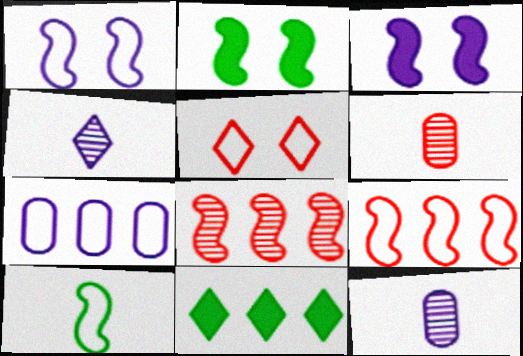[[1, 6, 11], 
[1, 9, 10], 
[3, 4, 7], 
[3, 8, 10], 
[4, 5, 11], 
[5, 7, 10], 
[7, 8, 11]]